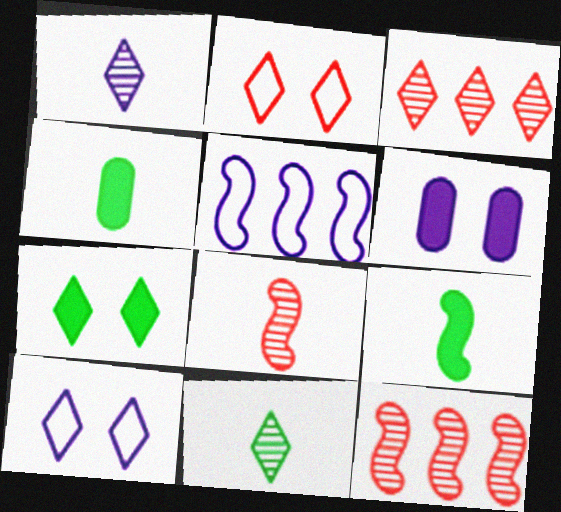[[1, 5, 6], 
[4, 10, 12]]